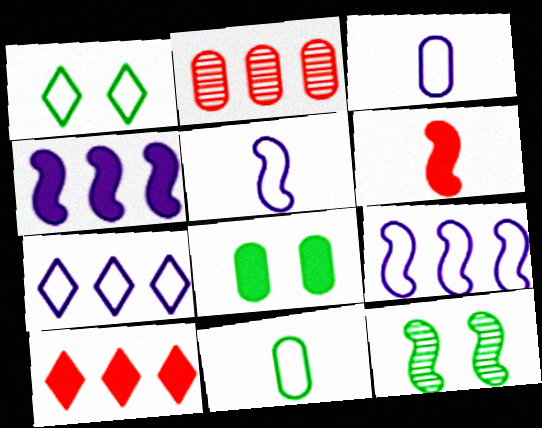[[1, 8, 12], 
[2, 3, 8], 
[3, 10, 12], 
[6, 9, 12]]